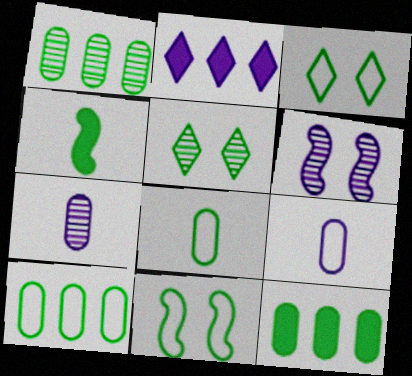[[1, 3, 4], 
[1, 10, 12], 
[2, 6, 9], 
[4, 5, 10]]